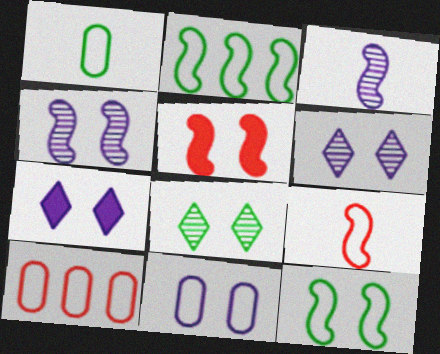[[1, 10, 11], 
[2, 3, 5], 
[4, 5, 12], 
[4, 7, 11], 
[5, 8, 11]]